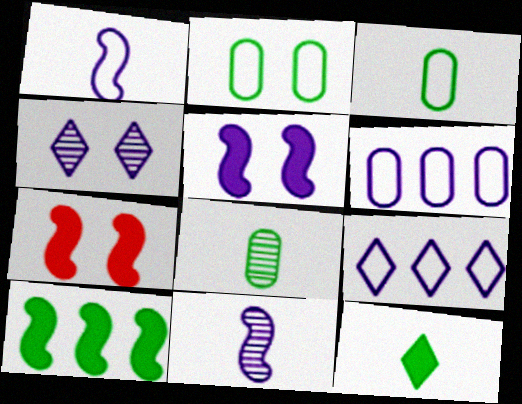[[2, 4, 7], 
[7, 8, 9]]